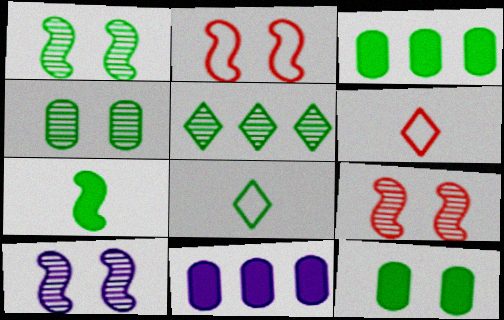[[1, 3, 8], 
[1, 6, 11], 
[1, 9, 10], 
[3, 6, 10], 
[8, 9, 11]]